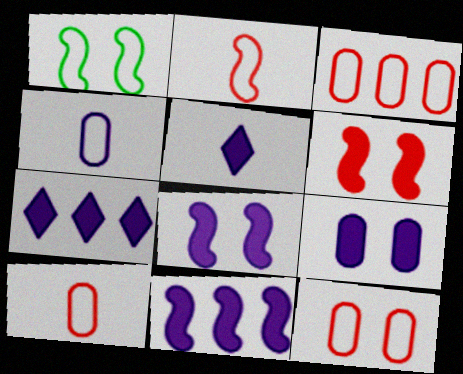[[3, 10, 12], 
[5, 9, 11]]